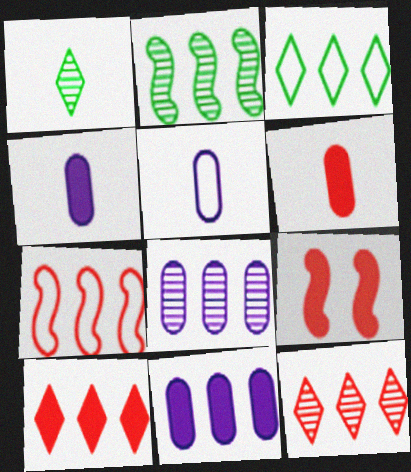[[2, 8, 12], 
[6, 9, 10]]